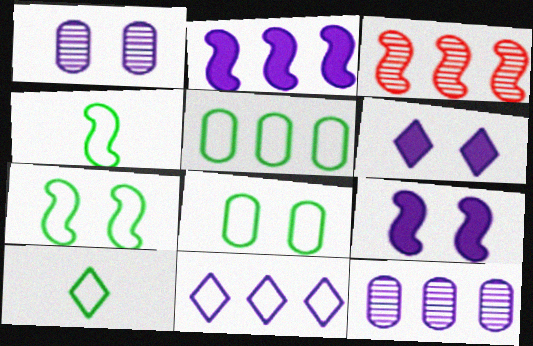[[2, 11, 12], 
[3, 4, 9], 
[5, 7, 10]]